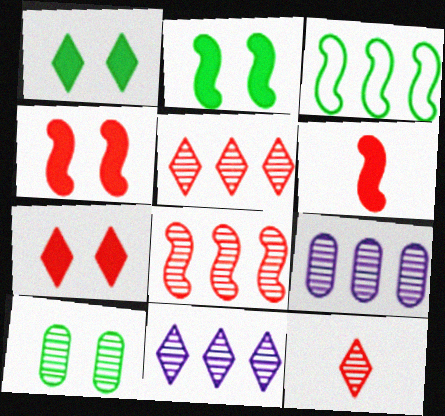[]